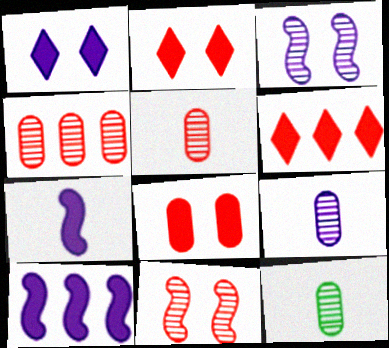[[5, 9, 12]]